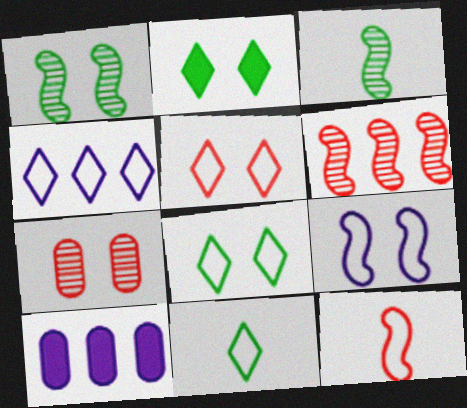[[2, 7, 9], 
[3, 5, 10], 
[4, 5, 11]]